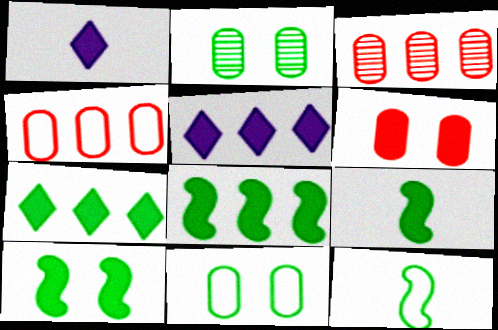[[1, 6, 8], 
[2, 7, 12], 
[5, 6, 9], 
[8, 9, 10]]